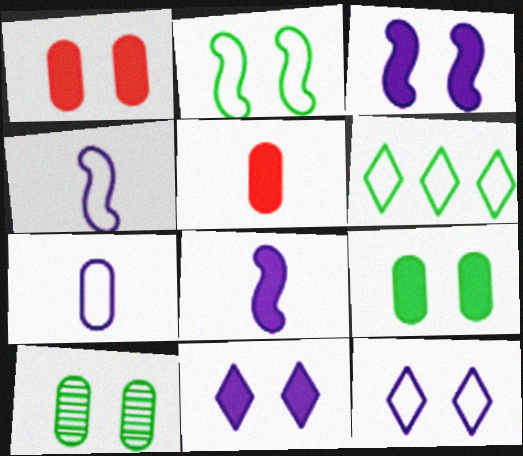[]